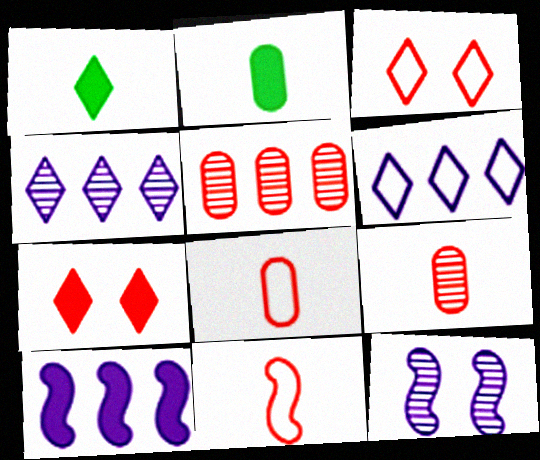[[1, 3, 4], 
[2, 7, 10], 
[5, 7, 11]]